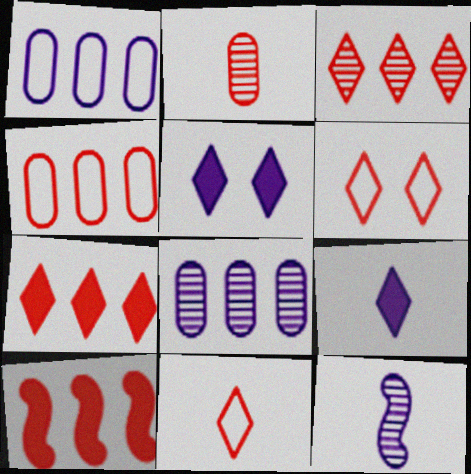[[1, 5, 12], 
[2, 6, 10], 
[3, 4, 10]]